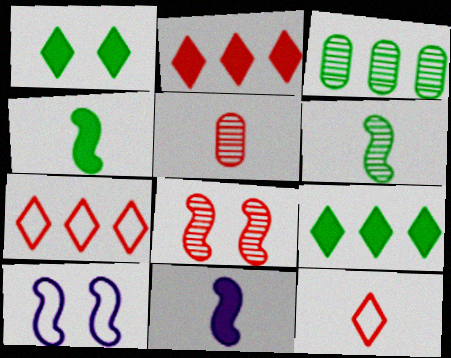[[5, 9, 10]]